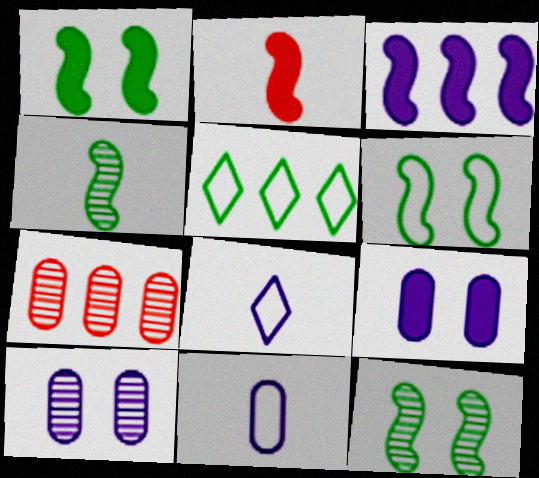[[1, 2, 3], 
[1, 6, 12], 
[1, 7, 8], 
[2, 5, 10], 
[3, 5, 7], 
[3, 8, 10]]